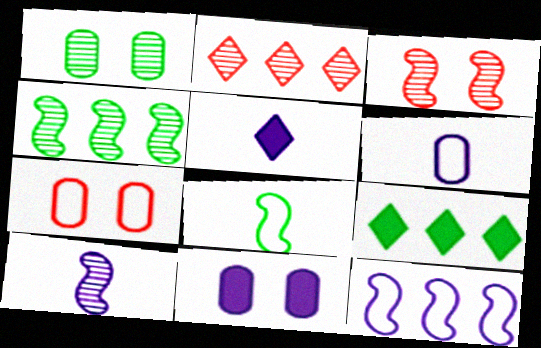[[1, 2, 10], 
[1, 7, 11], 
[1, 8, 9], 
[2, 8, 11], 
[3, 4, 10], 
[3, 6, 9], 
[4, 5, 7], 
[5, 6, 10], 
[7, 9, 10]]